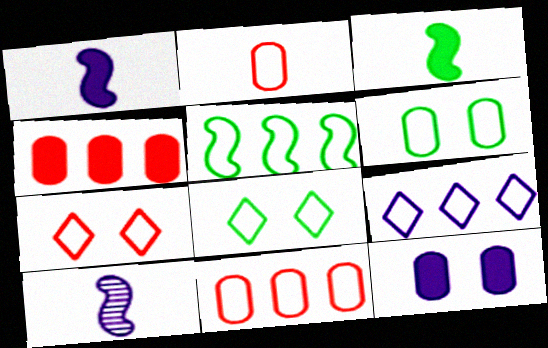[[4, 8, 10], 
[5, 9, 11], 
[9, 10, 12]]